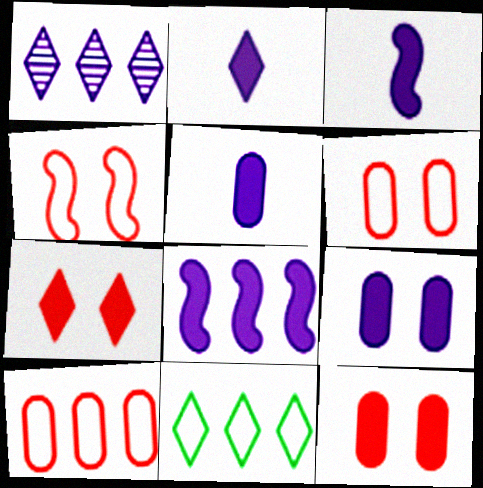[[2, 3, 5], 
[2, 8, 9]]